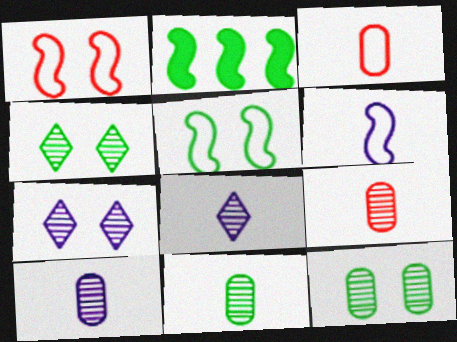[[2, 3, 7], 
[9, 10, 11]]